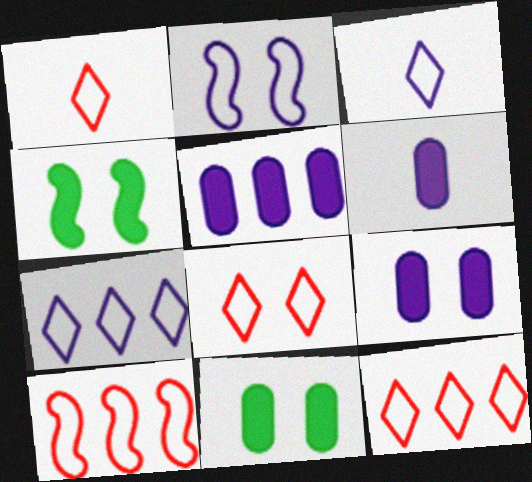[[1, 8, 12], 
[5, 6, 9]]